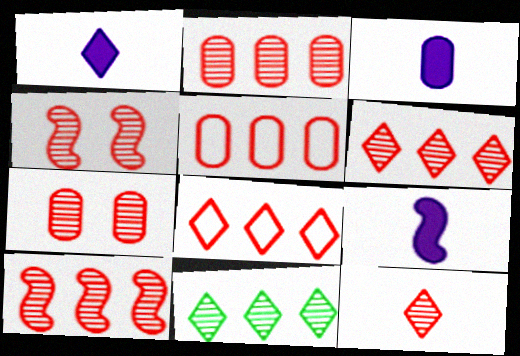[[1, 3, 9], 
[2, 4, 12], 
[2, 6, 10], 
[7, 10, 12]]